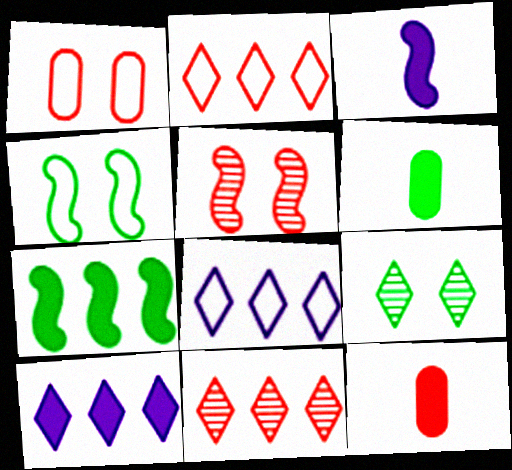[[2, 5, 12], 
[5, 6, 8]]